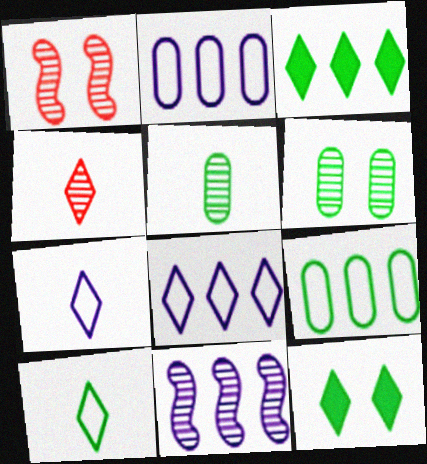[[4, 6, 11], 
[4, 8, 12]]